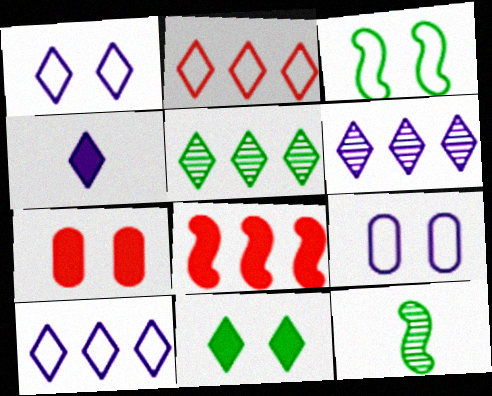[[1, 4, 6], 
[7, 10, 12]]